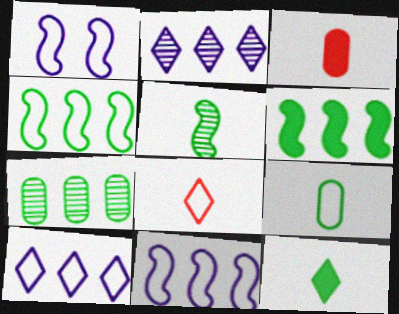[[5, 9, 12]]